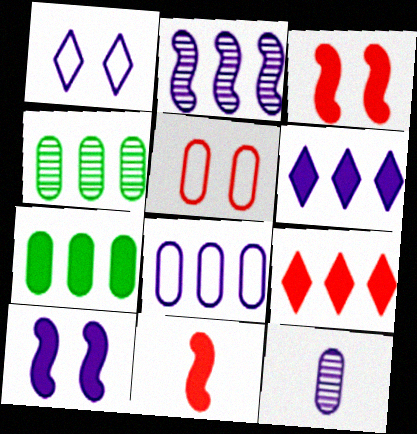[[1, 4, 11], 
[2, 6, 8], 
[5, 7, 12]]